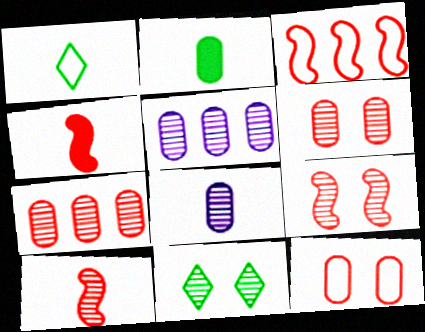[[1, 4, 8], 
[2, 5, 12], 
[3, 4, 9], 
[5, 10, 11]]